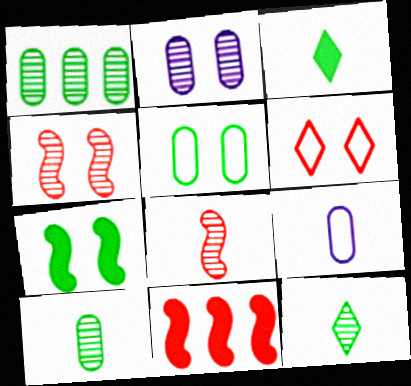[[2, 6, 7], 
[3, 8, 9]]